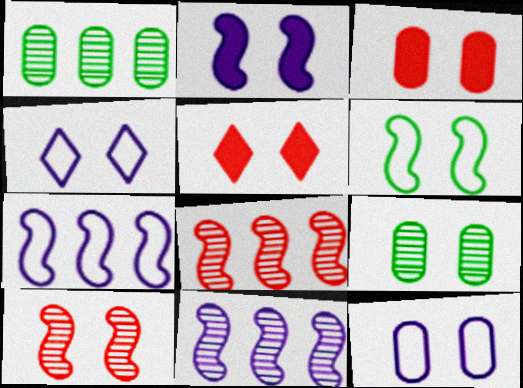[[2, 6, 10], 
[3, 9, 12]]